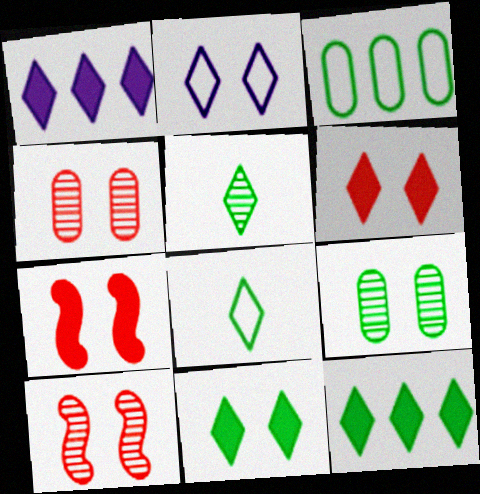[[2, 7, 9]]